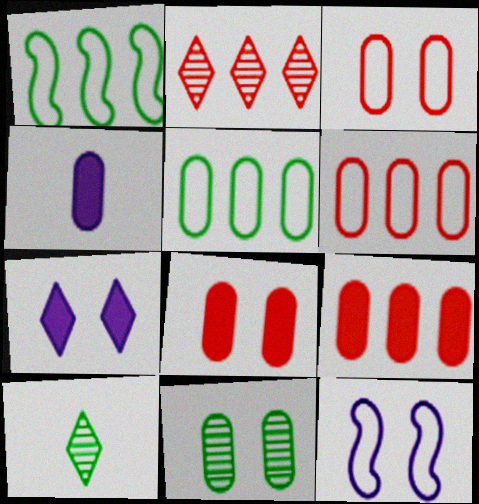[[4, 6, 11], 
[9, 10, 12]]